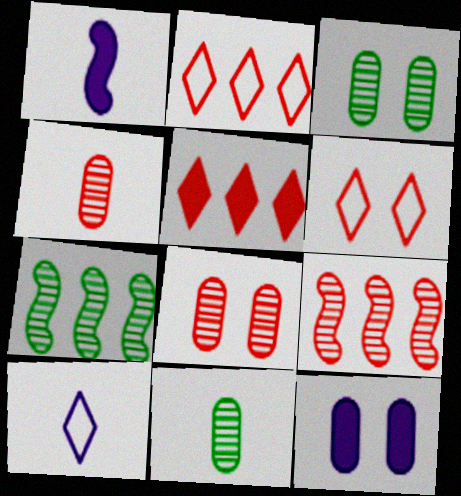[[1, 2, 3]]